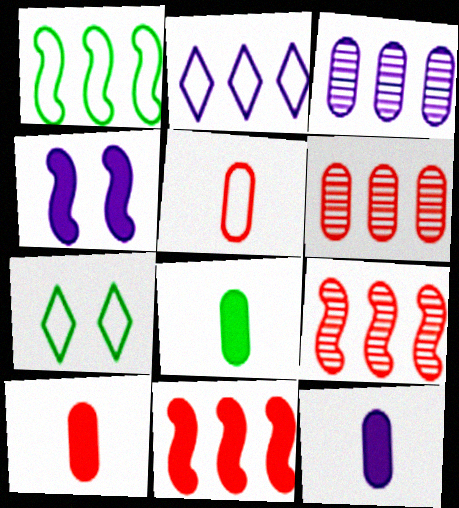[[7, 9, 12], 
[8, 10, 12]]